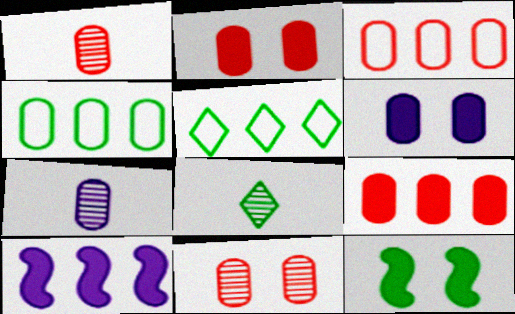[[1, 2, 3], 
[1, 4, 6], 
[2, 4, 7], 
[4, 8, 12]]